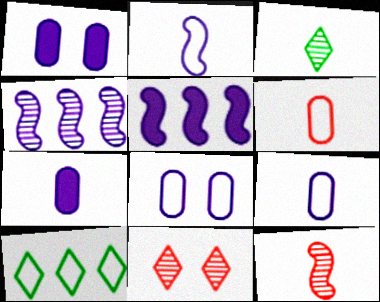[[1, 10, 12]]